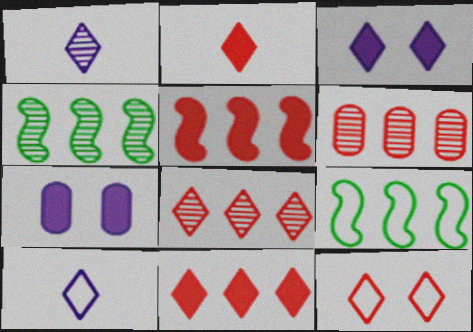[[2, 8, 12]]